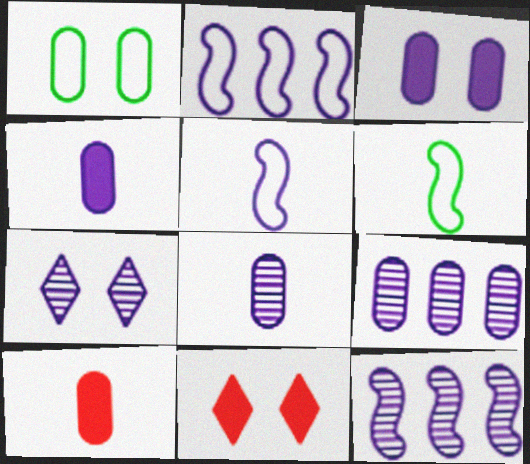[[1, 9, 10], 
[2, 4, 7], 
[6, 9, 11], 
[7, 8, 12]]